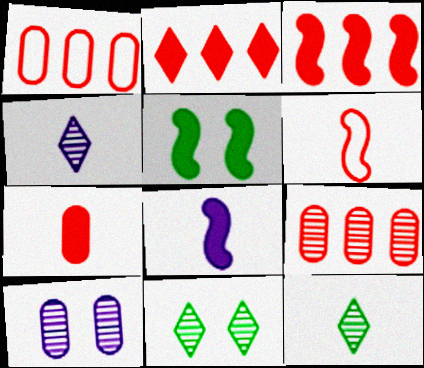[[1, 4, 5], 
[1, 8, 11], 
[3, 5, 8]]